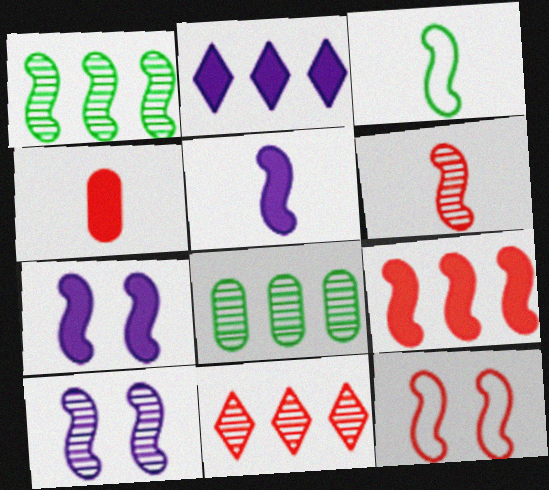[[1, 5, 12], 
[1, 6, 10], 
[3, 5, 6], 
[3, 9, 10], 
[4, 11, 12], 
[6, 9, 12]]